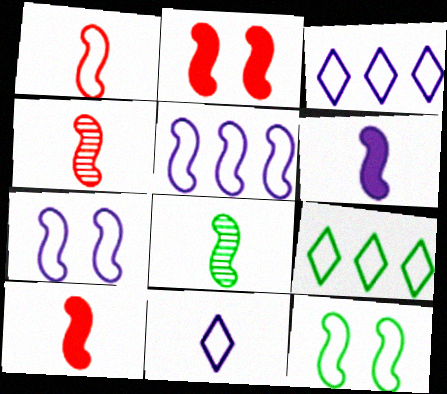[[1, 4, 10], 
[1, 5, 12], 
[1, 6, 8], 
[2, 5, 8]]